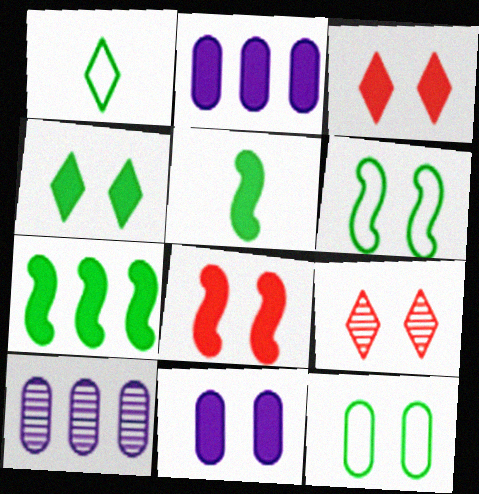[[1, 8, 10], 
[2, 3, 5], 
[4, 8, 11], 
[6, 9, 11]]